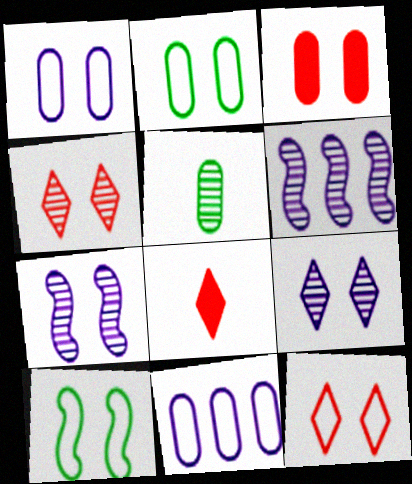[[1, 10, 12], 
[2, 6, 8], 
[3, 5, 11], 
[3, 9, 10], 
[4, 5, 6]]